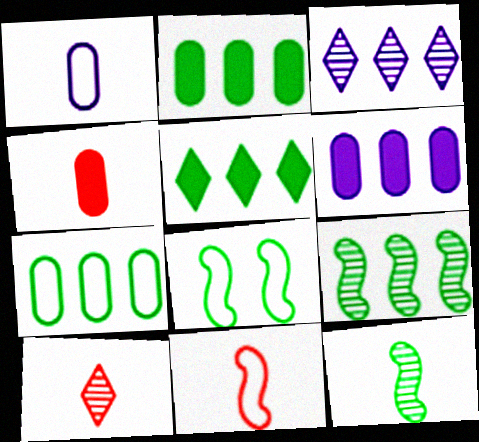[[3, 4, 8], 
[4, 10, 11], 
[5, 7, 9], 
[6, 8, 10]]